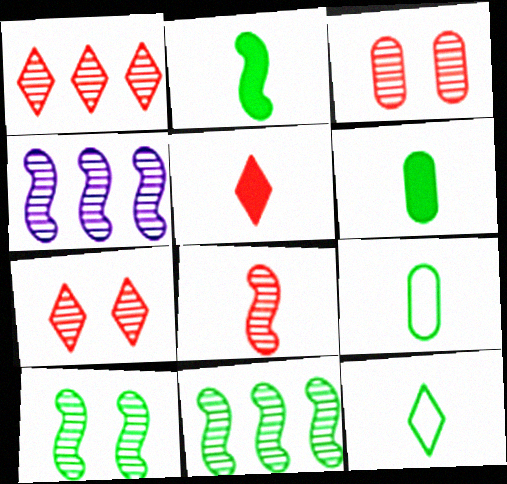[[1, 3, 8], 
[4, 8, 10]]